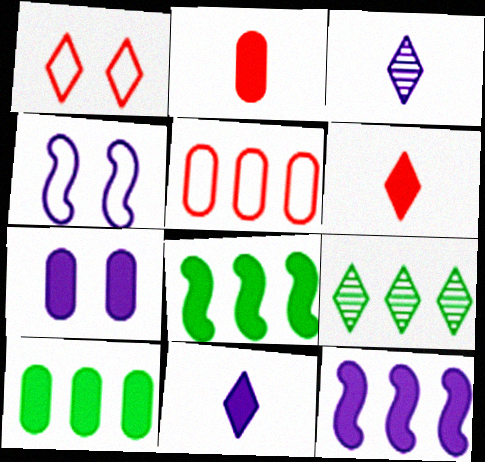[[1, 9, 11], 
[2, 4, 9], 
[2, 7, 10], 
[5, 9, 12], 
[6, 7, 8], 
[7, 11, 12]]